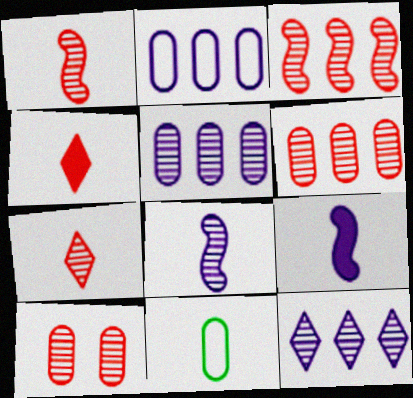[[3, 7, 10], 
[4, 8, 11], 
[7, 9, 11]]